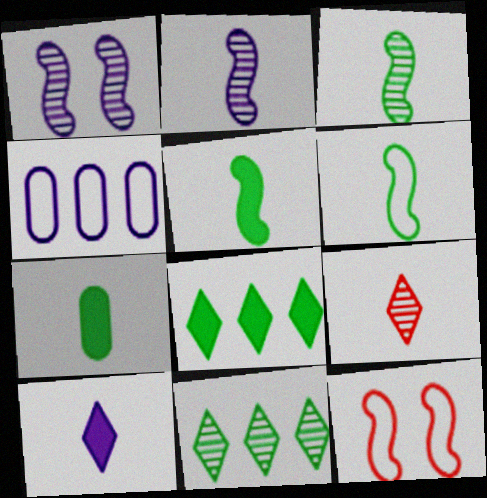[[1, 4, 10], 
[3, 5, 6]]